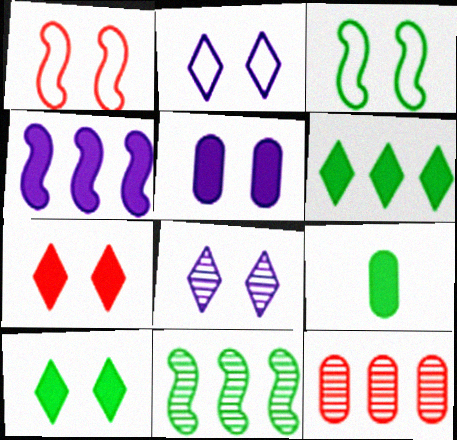[[4, 7, 9]]